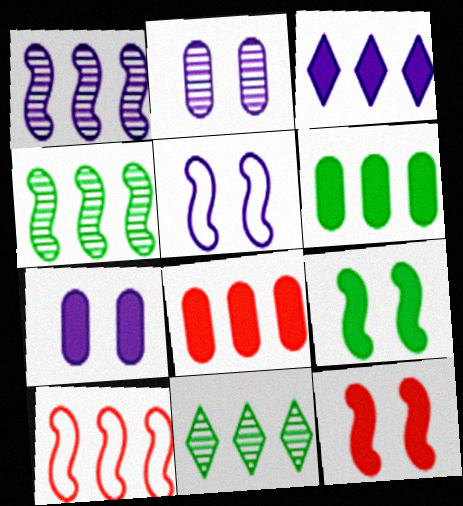[]